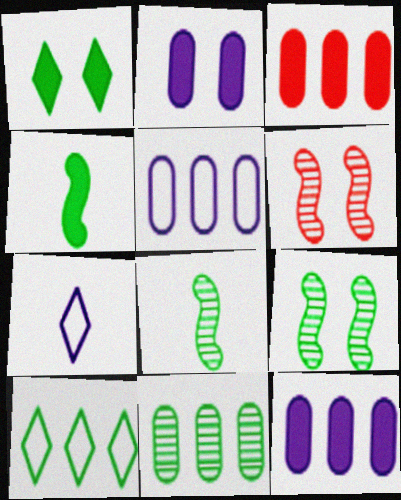[[3, 5, 11], 
[3, 7, 9]]